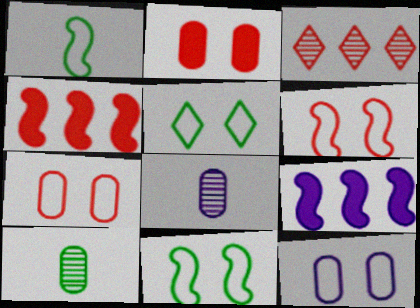[[4, 5, 8], 
[5, 6, 12]]